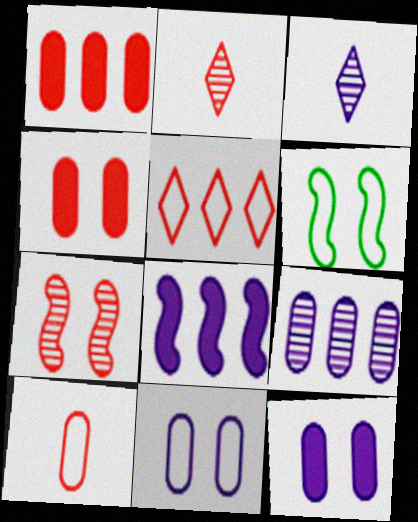[[1, 3, 6], 
[3, 8, 11]]